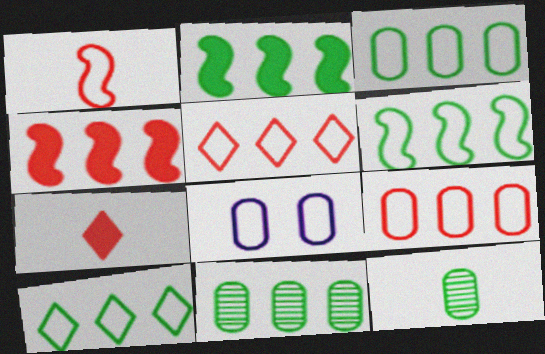[[1, 8, 10], 
[2, 10, 11], 
[3, 6, 10]]